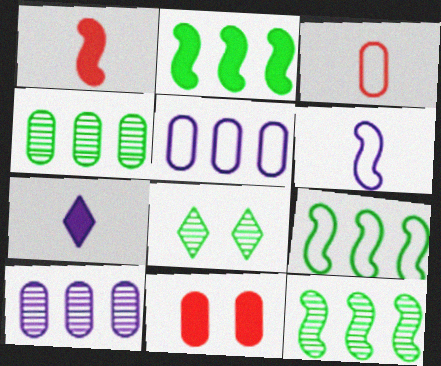[[1, 5, 8], 
[2, 7, 11], 
[2, 9, 12]]